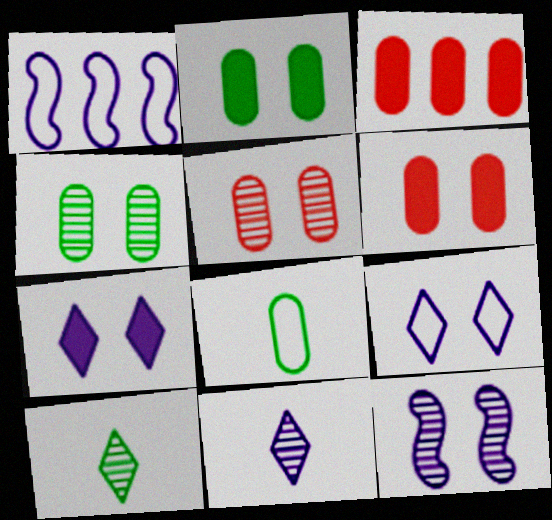[[1, 6, 10]]